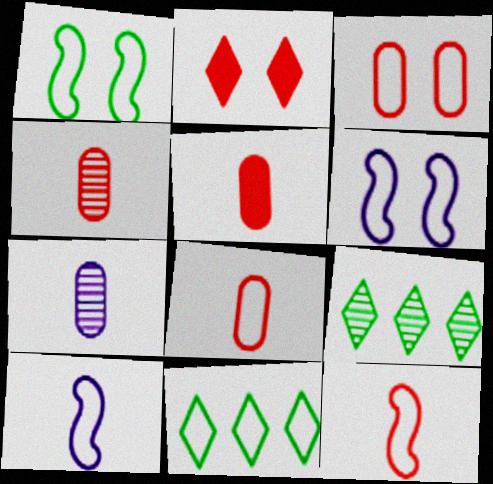[[3, 10, 11], 
[4, 5, 8], 
[5, 6, 9], 
[6, 8, 11]]